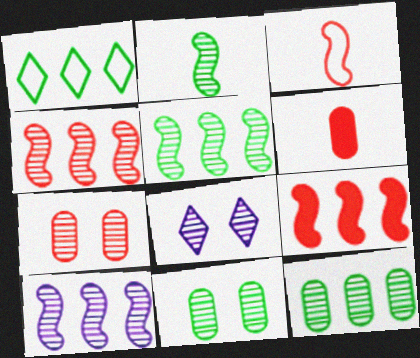[[4, 5, 10]]